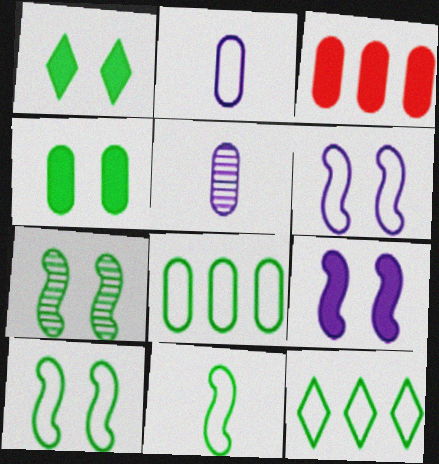[]